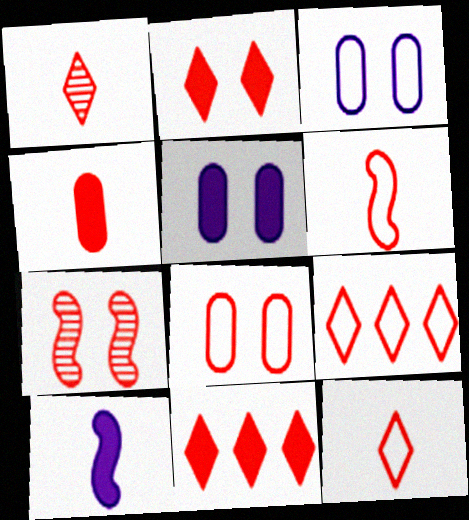[[1, 2, 9], 
[1, 4, 6], 
[2, 7, 8], 
[4, 7, 9], 
[6, 8, 9]]